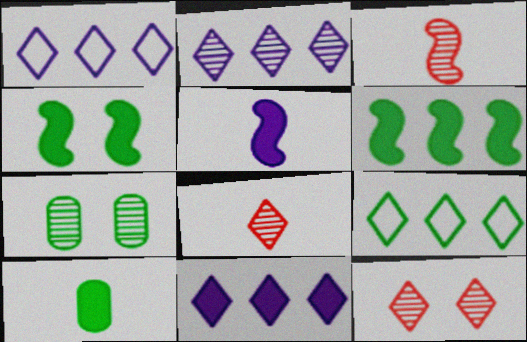[[1, 2, 11], 
[2, 3, 7]]